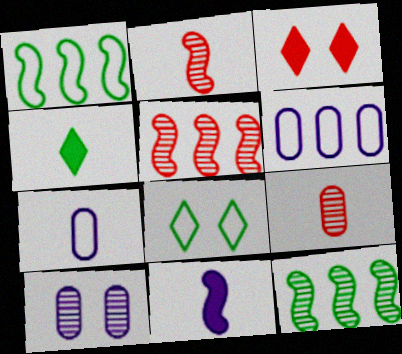[[2, 4, 7], 
[3, 7, 12]]